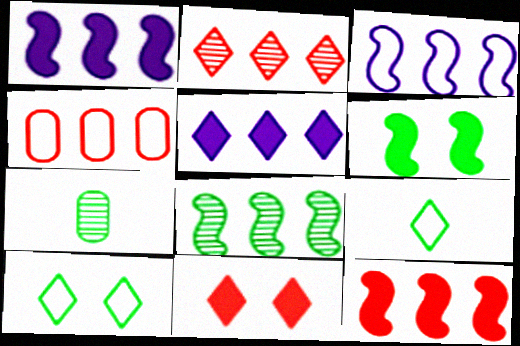[[2, 4, 12], 
[3, 7, 11], 
[3, 8, 12], 
[4, 5, 8]]